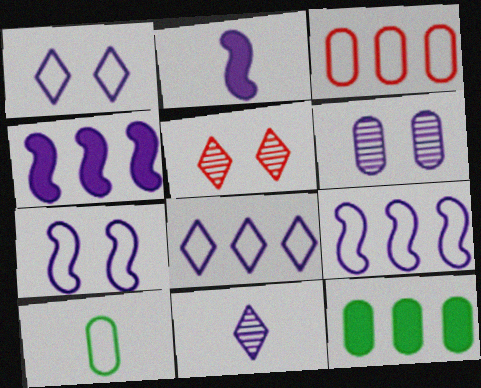[[2, 6, 8], 
[4, 5, 10]]